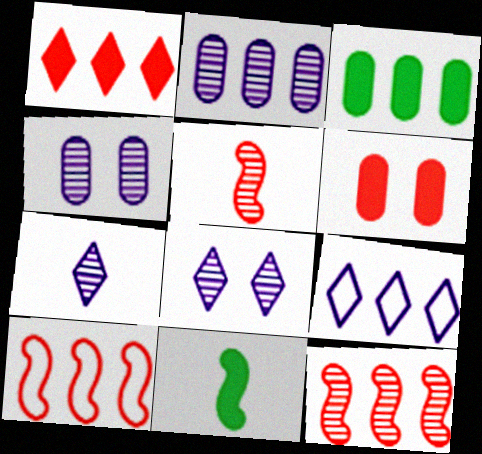[[3, 9, 12]]